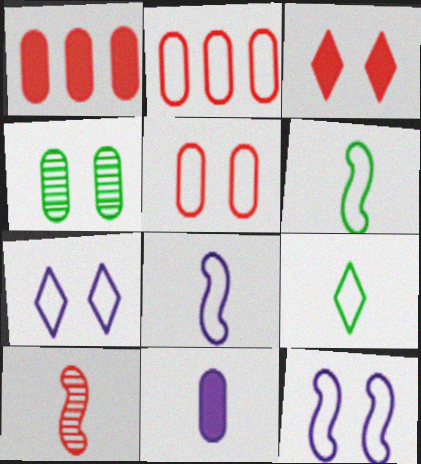[[2, 3, 10], 
[2, 4, 11], 
[2, 6, 7], 
[2, 9, 12], 
[3, 4, 12], 
[9, 10, 11]]